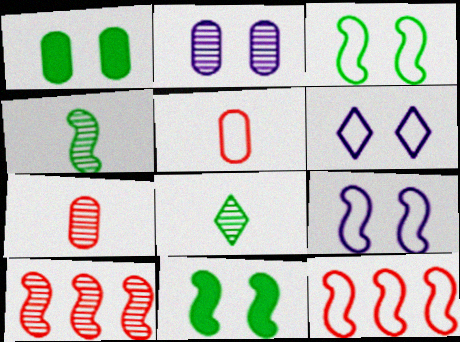[[2, 8, 10]]